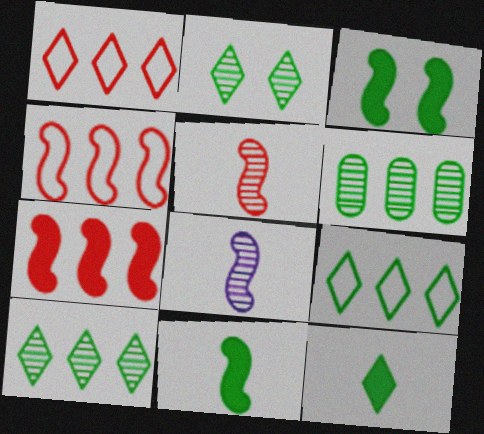[[2, 9, 12], 
[3, 4, 8]]